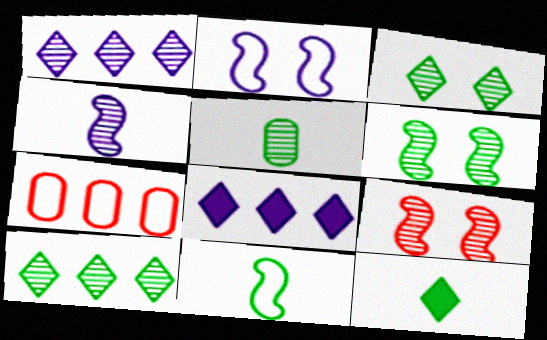[[1, 5, 9], 
[5, 6, 10], 
[5, 11, 12]]